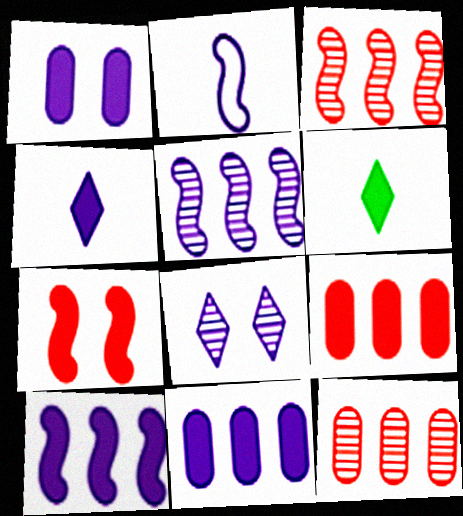[[1, 4, 10], 
[2, 8, 11], 
[6, 7, 11]]